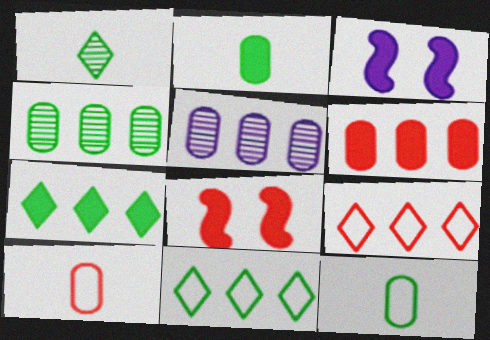[]